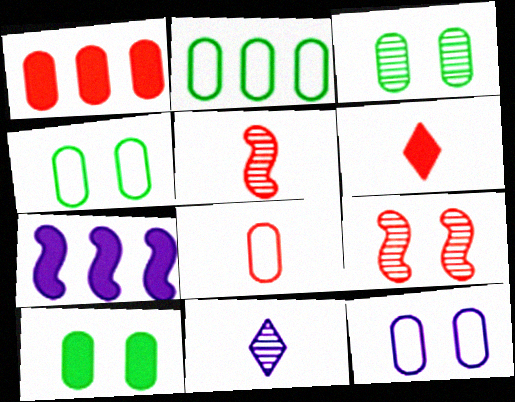[[2, 8, 12], 
[3, 4, 10], 
[5, 6, 8], 
[6, 7, 10], 
[7, 11, 12]]